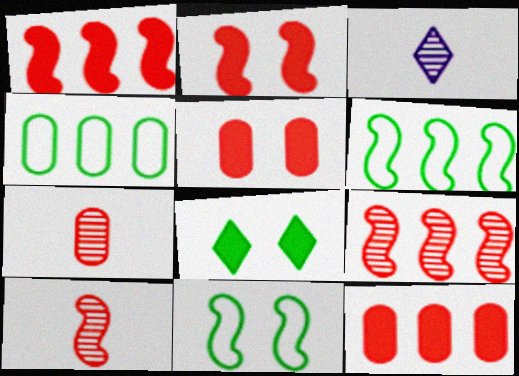[[2, 3, 4], 
[3, 5, 6], 
[3, 11, 12]]